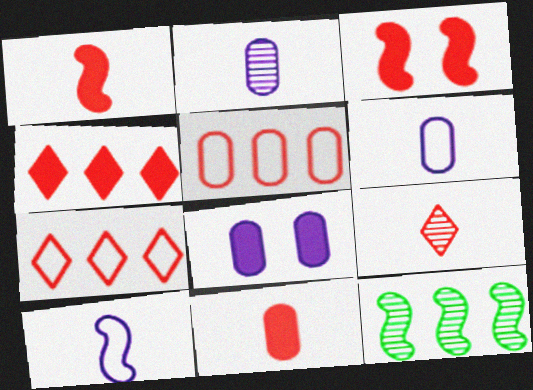[[3, 4, 11], 
[3, 5, 9], 
[3, 10, 12]]